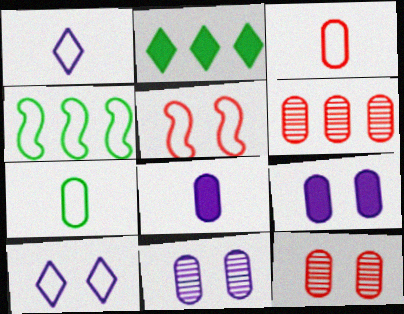[[3, 4, 10], 
[6, 7, 9]]